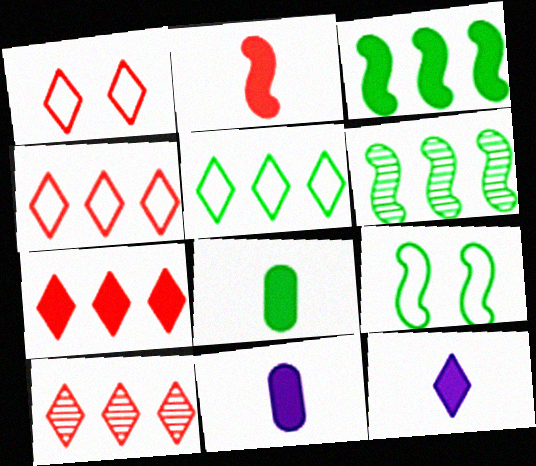[[1, 6, 11], 
[2, 8, 12], 
[4, 7, 10], 
[9, 10, 11]]